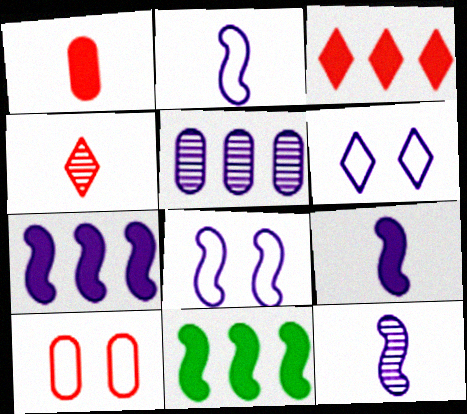[[2, 9, 12], 
[5, 6, 9], 
[7, 8, 12]]